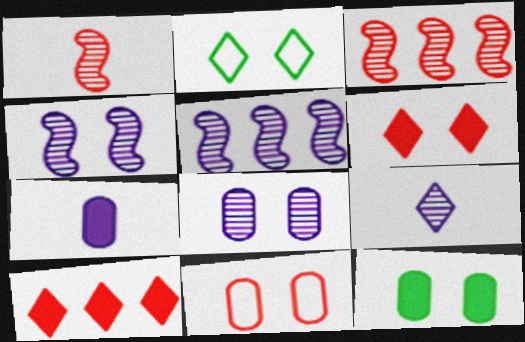[[1, 10, 11], 
[2, 3, 7], 
[2, 9, 10], 
[5, 8, 9], 
[8, 11, 12]]